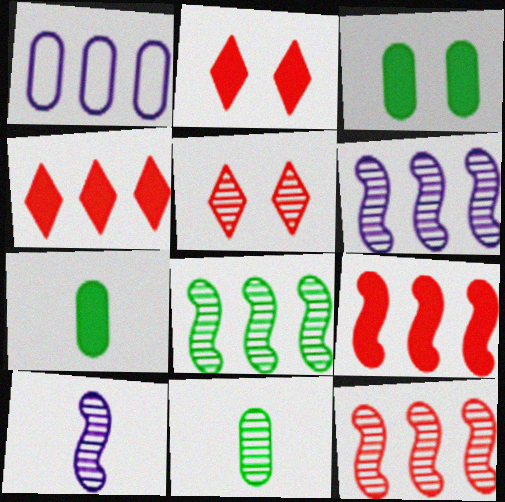[[1, 4, 8], 
[5, 6, 11], 
[6, 8, 12]]